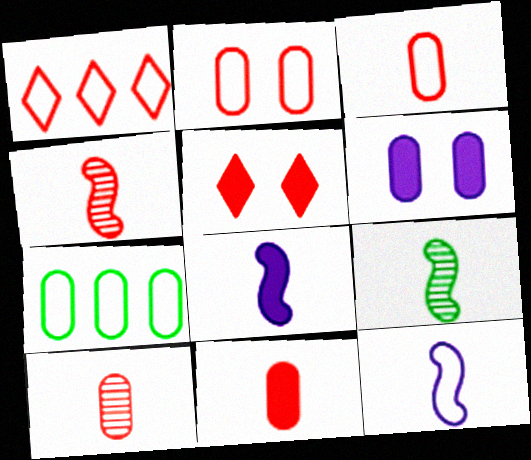[[1, 6, 9], 
[3, 10, 11], 
[6, 7, 10]]